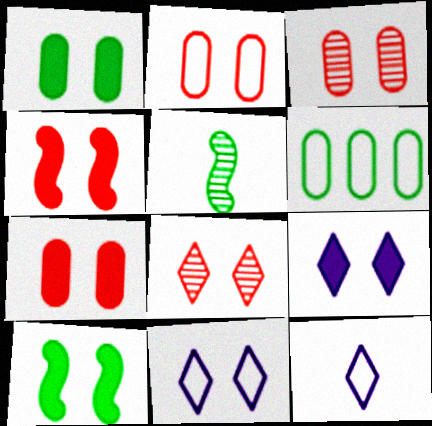[[1, 4, 9], 
[2, 3, 7], 
[2, 4, 8], 
[3, 10, 11], 
[7, 9, 10]]